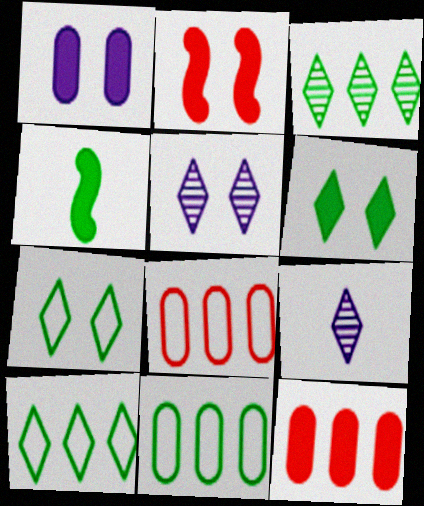[[1, 2, 6], 
[2, 9, 11], 
[4, 5, 8]]